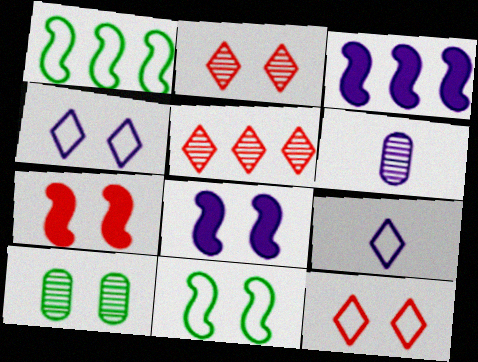[[3, 4, 6], 
[4, 7, 10], 
[8, 10, 12]]